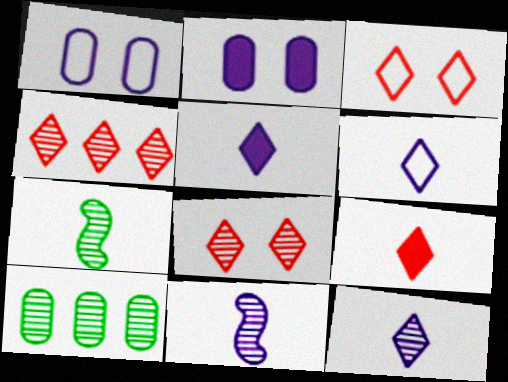[[3, 4, 9], 
[5, 6, 12], 
[8, 10, 11]]